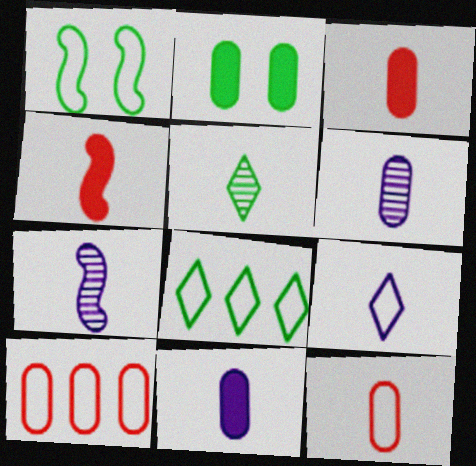[[1, 9, 10], 
[2, 6, 10], 
[7, 9, 11]]